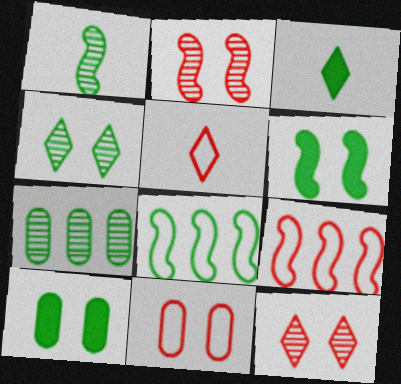[[1, 4, 7], 
[1, 6, 8], 
[5, 9, 11]]